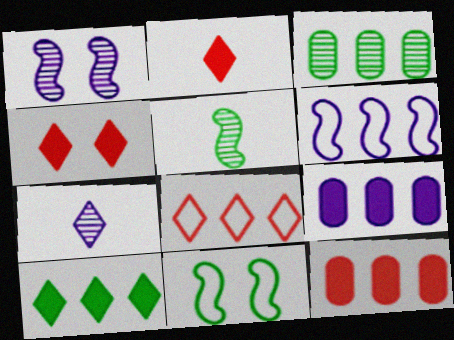[[7, 11, 12]]